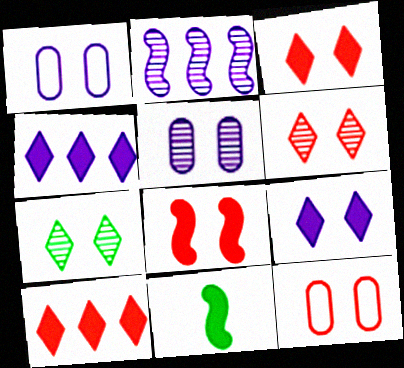[[1, 7, 8], 
[6, 8, 12]]